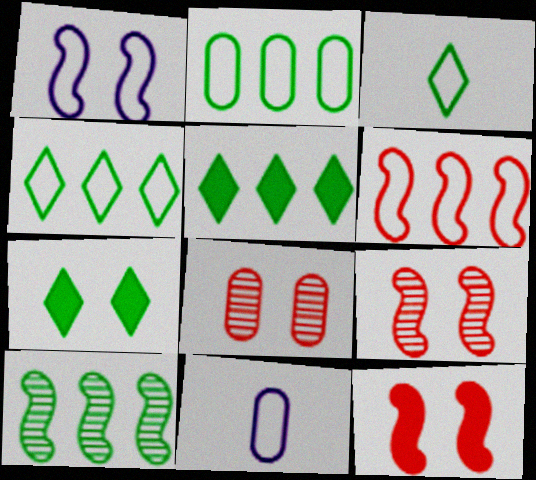[[1, 7, 8], 
[2, 5, 10], 
[5, 9, 11]]